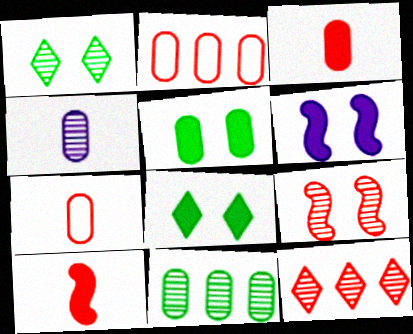[[2, 4, 5]]